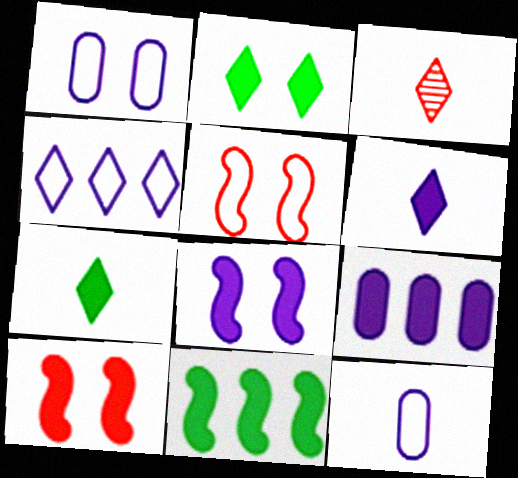[[1, 3, 11], 
[2, 3, 4], 
[6, 8, 9], 
[7, 9, 10]]